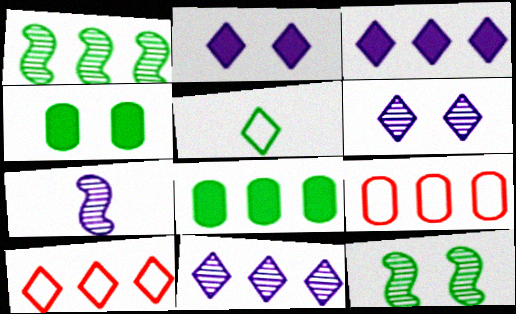[[1, 3, 9], 
[1, 4, 5], 
[4, 7, 10], 
[5, 8, 12]]